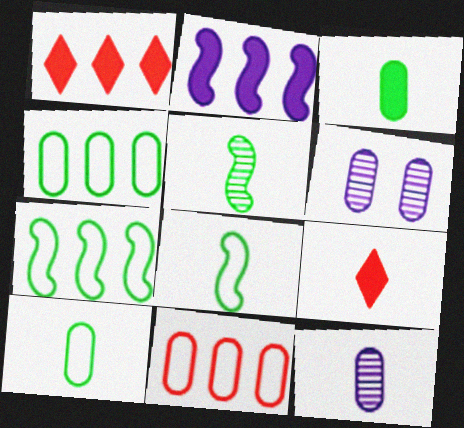[[1, 6, 8], 
[3, 6, 11], 
[6, 7, 9], 
[8, 9, 12]]